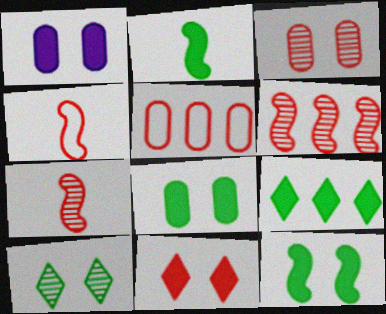[[1, 11, 12], 
[2, 8, 9], 
[5, 7, 11]]